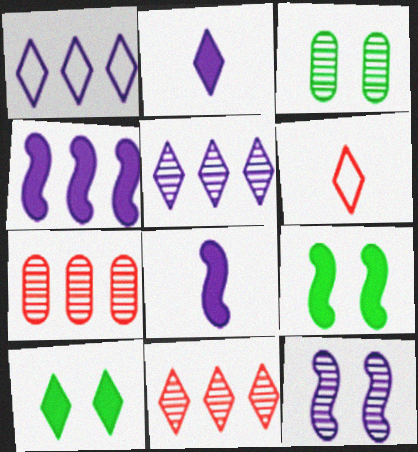[[3, 4, 6], 
[5, 6, 10]]